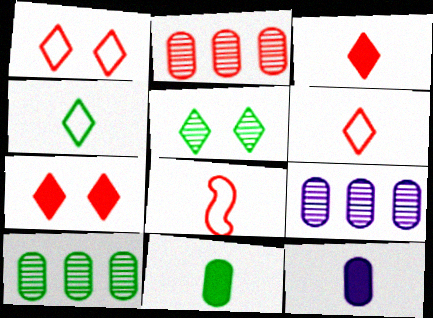[[2, 7, 8], 
[2, 9, 10]]